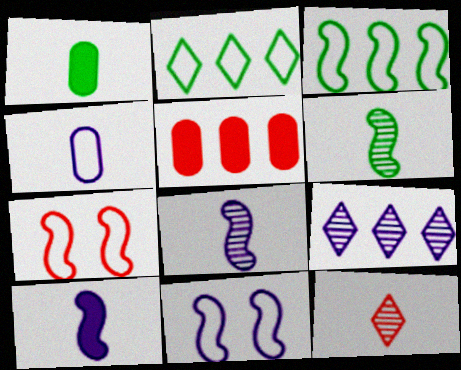[[1, 7, 9], 
[2, 4, 7], 
[3, 5, 9], 
[5, 7, 12]]